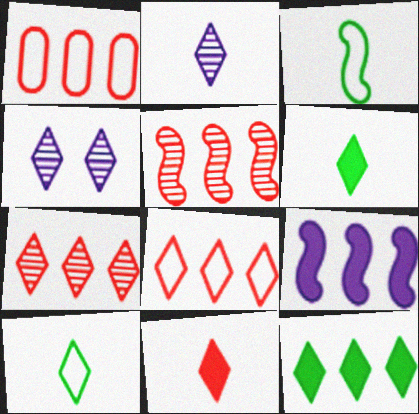[[2, 10, 11], 
[4, 6, 8]]